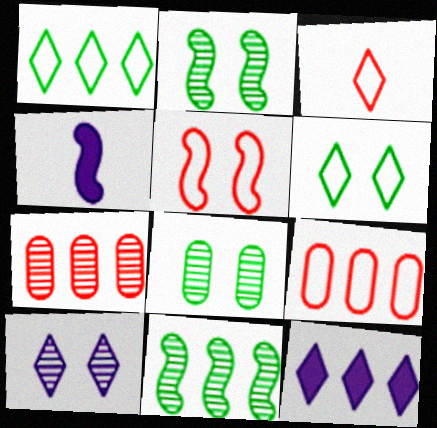[[3, 5, 9], 
[4, 5, 11], 
[4, 6, 7], 
[9, 11, 12]]